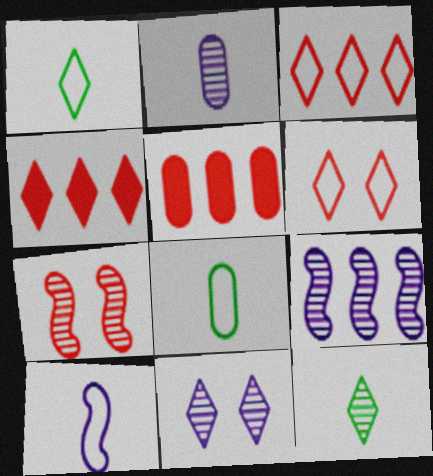[[1, 4, 11], 
[2, 9, 11]]